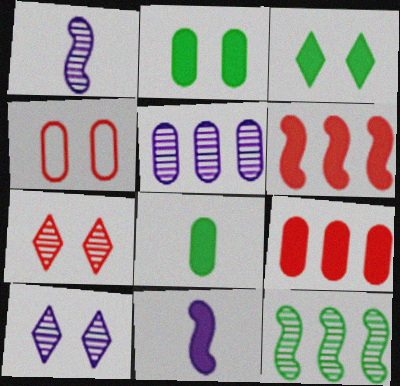[[1, 5, 10], 
[3, 9, 11], 
[4, 5, 8]]